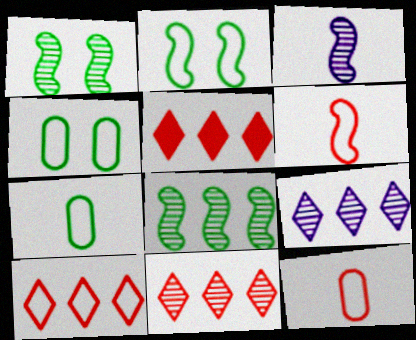[[3, 4, 5], 
[5, 10, 11]]